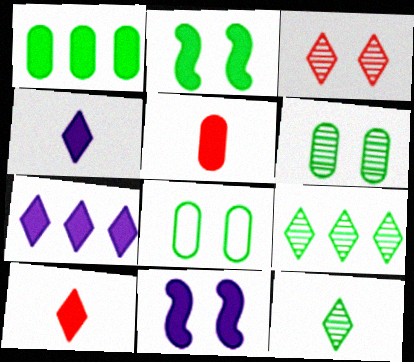[[1, 10, 11], 
[2, 5, 7], 
[3, 8, 11]]